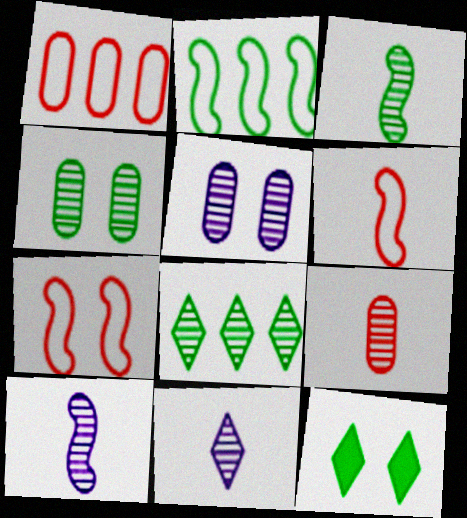[[1, 10, 12], 
[3, 4, 8], 
[3, 9, 11], 
[5, 7, 12]]